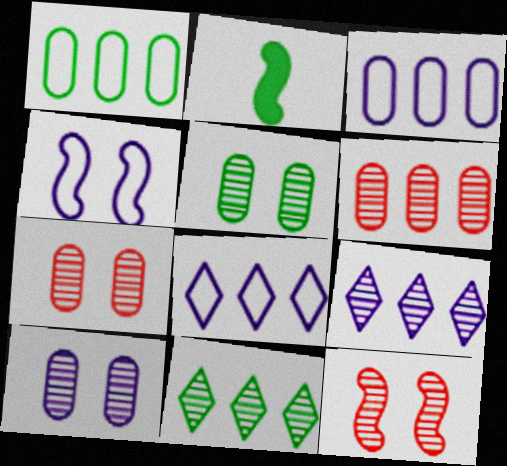[[2, 7, 8], 
[5, 7, 10]]